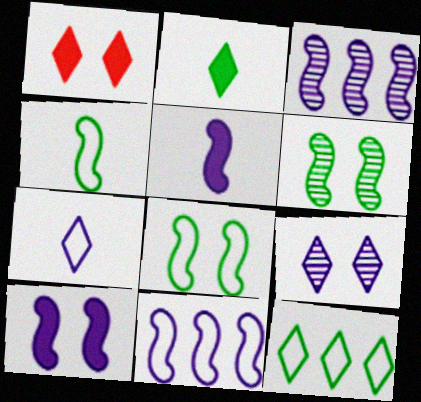[]